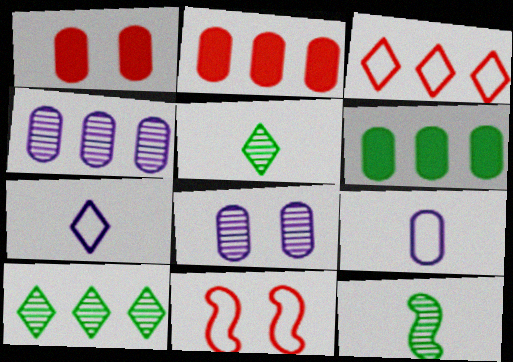[]